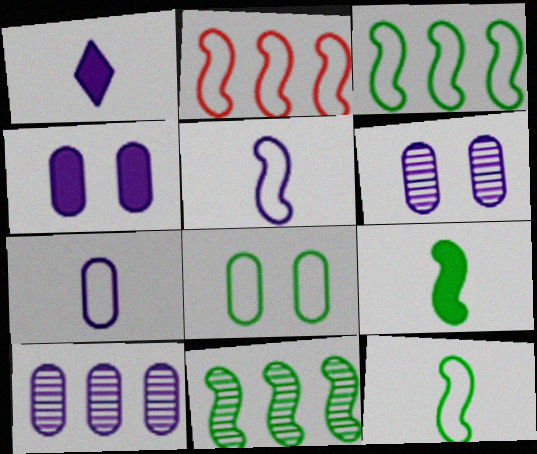[[4, 7, 10]]